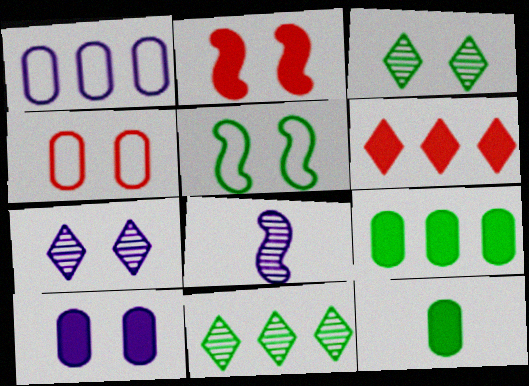[[5, 11, 12]]